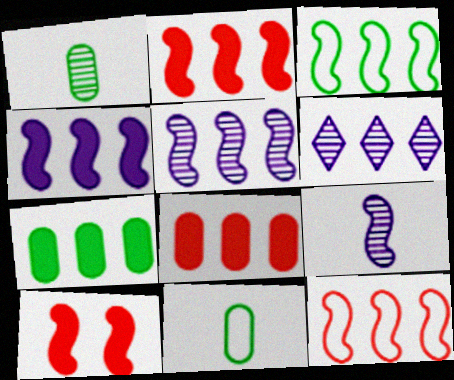[[2, 3, 5], 
[3, 6, 8], 
[3, 9, 10], 
[6, 7, 12], 
[6, 10, 11]]